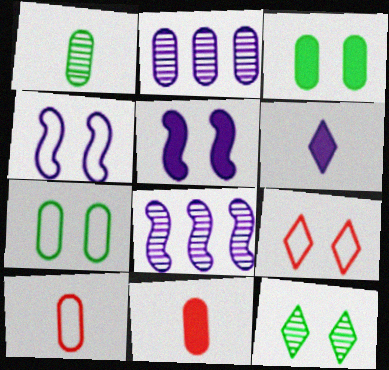[[2, 3, 10], 
[2, 4, 6], 
[2, 7, 11], 
[4, 7, 9]]